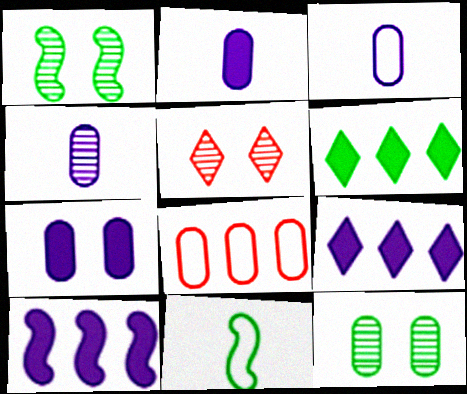[[2, 3, 4], 
[2, 8, 12], 
[6, 11, 12]]